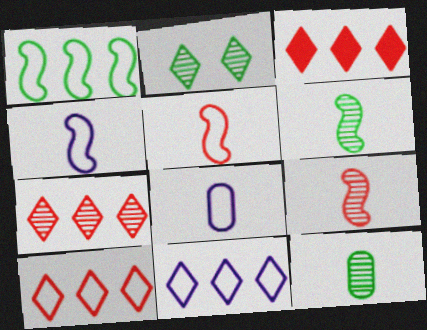[[3, 7, 10]]